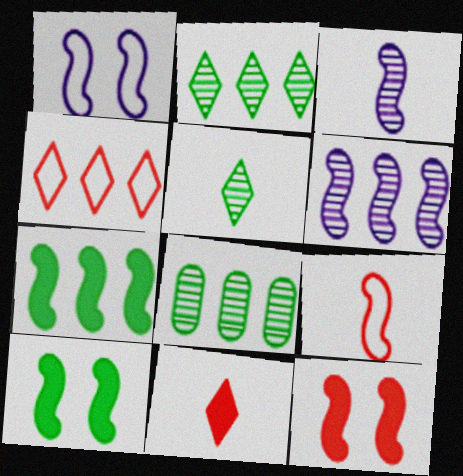[[1, 8, 11], 
[6, 9, 10]]